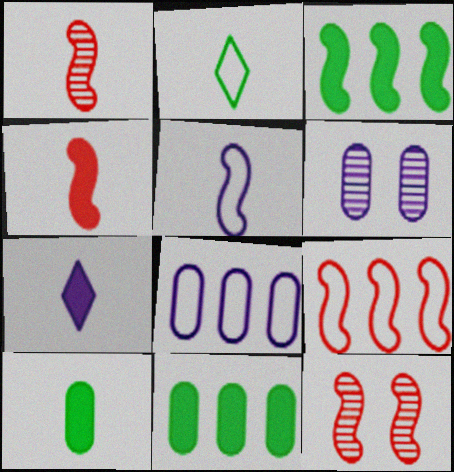[[3, 5, 12], 
[4, 7, 10], 
[4, 9, 12]]